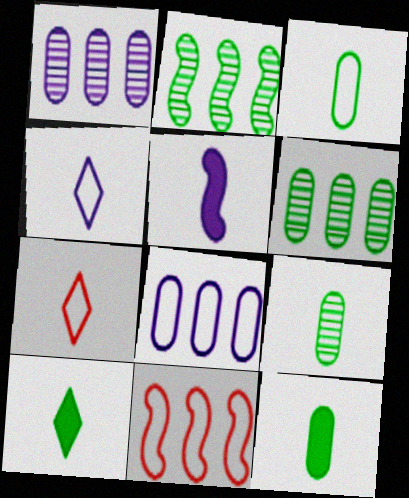[[3, 9, 12], 
[5, 7, 9]]